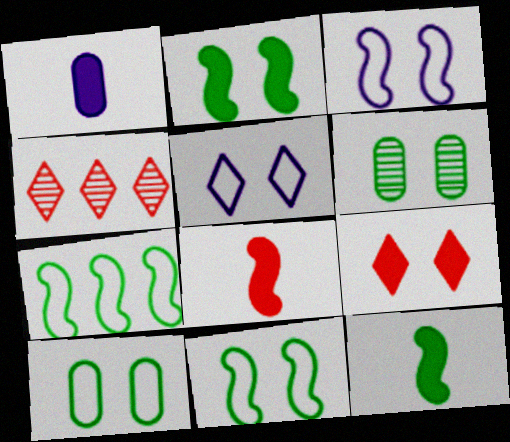[[1, 4, 11], 
[3, 6, 9]]